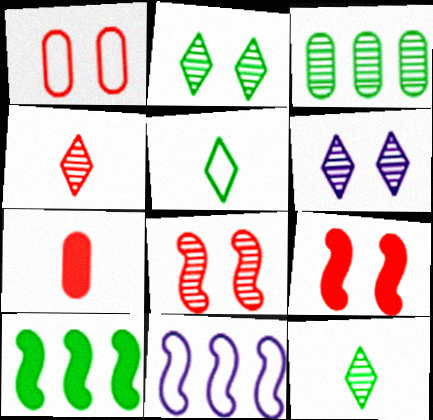[[1, 5, 11], 
[2, 7, 11]]